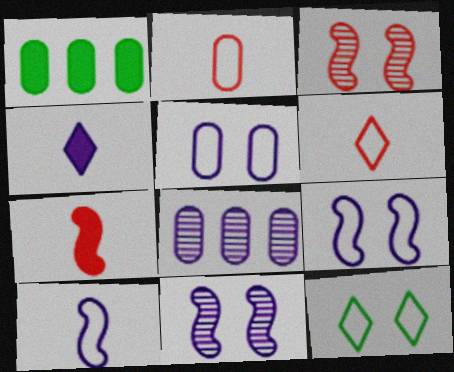[[1, 6, 11], 
[4, 8, 9], 
[7, 8, 12]]